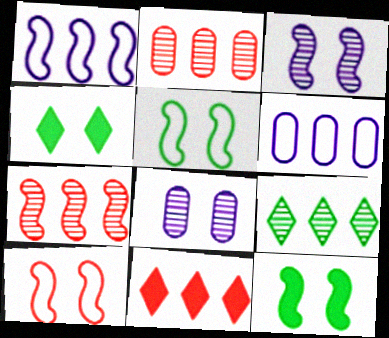[[3, 10, 12], 
[4, 8, 10]]